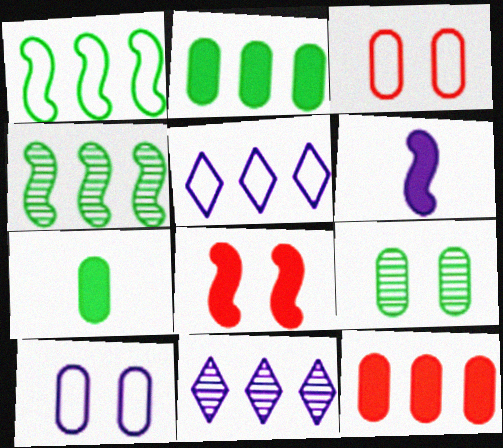[[1, 11, 12], 
[4, 5, 12], 
[6, 10, 11]]